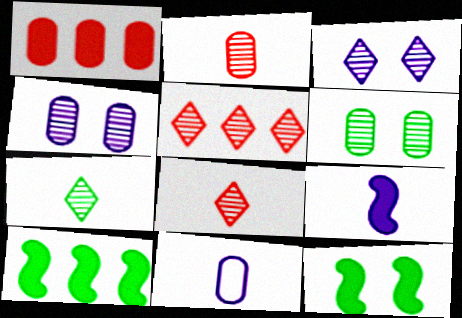[[1, 6, 11], 
[3, 5, 7], 
[5, 11, 12]]